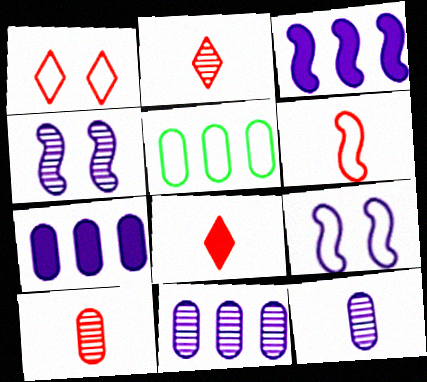[[4, 5, 8], 
[6, 8, 10]]